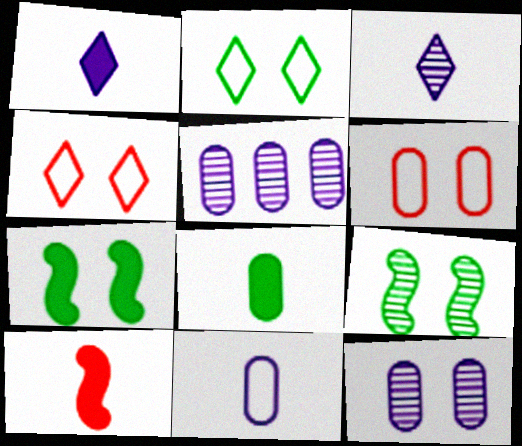[[1, 8, 10], 
[2, 5, 10], 
[4, 7, 12], 
[5, 6, 8]]